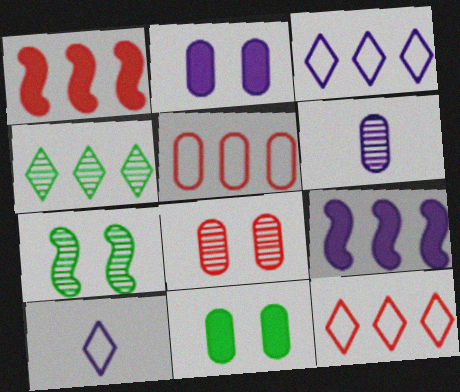[[4, 5, 9], 
[5, 6, 11]]